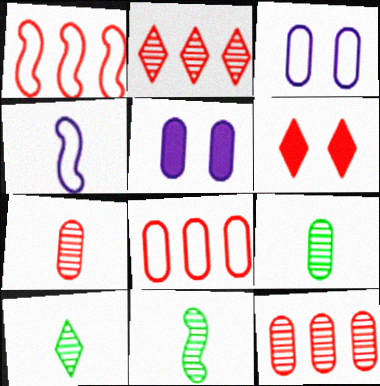[[1, 5, 10], 
[1, 6, 7], 
[5, 8, 9], 
[9, 10, 11]]